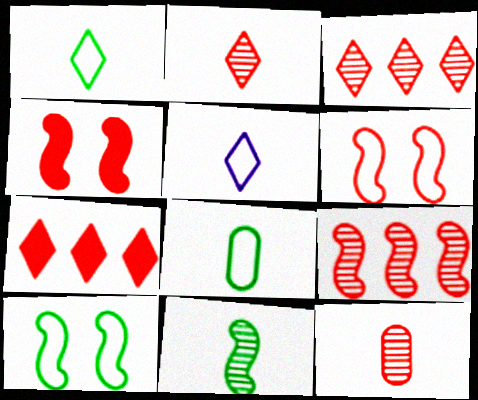[[6, 7, 12]]